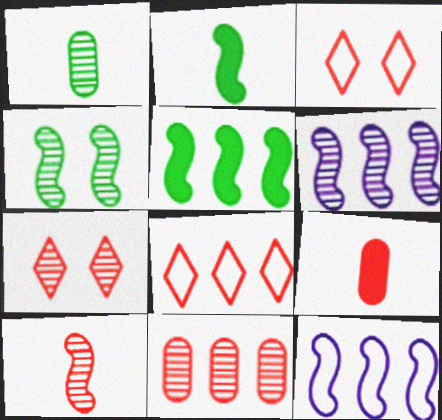[[1, 6, 7], 
[4, 6, 10], 
[7, 10, 11]]